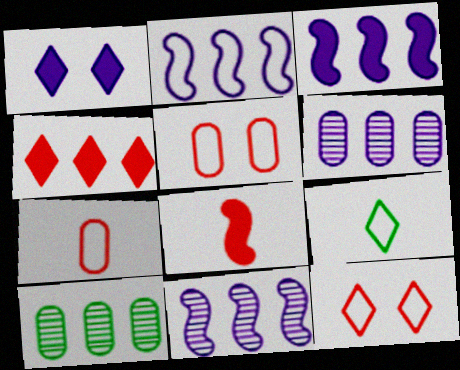[[2, 3, 11], 
[2, 4, 10], 
[2, 5, 9]]